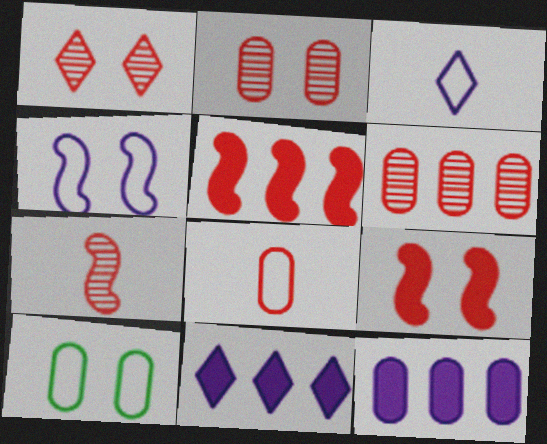[[1, 5, 8], 
[1, 6, 7], 
[7, 10, 11]]